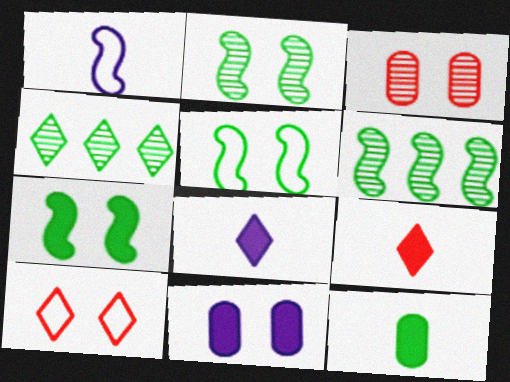[[2, 5, 7], 
[2, 10, 11], 
[4, 5, 12], 
[4, 8, 10]]